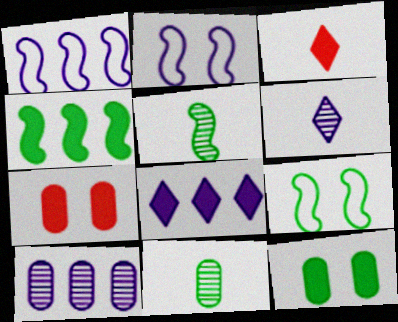[[1, 8, 10], 
[3, 9, 10], 
[4, 5, 9]]